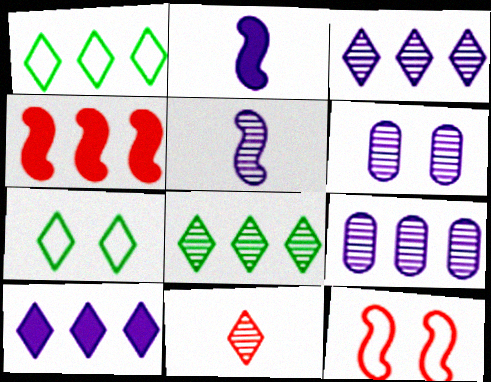[[1, 4, 9], 
[3, 5, 6], 
[7, 10, 11]]